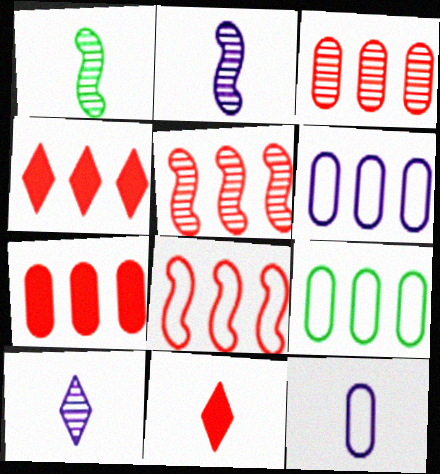[[1, 11, 12], 
[3, 4, 8]]